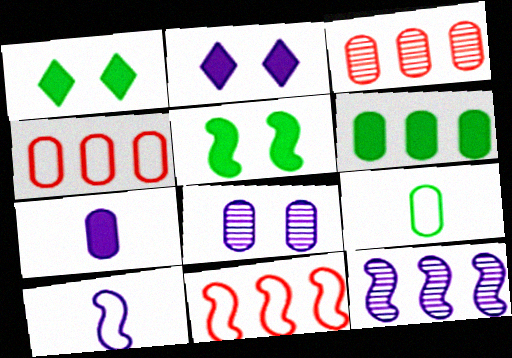[[1, 3, 10]]